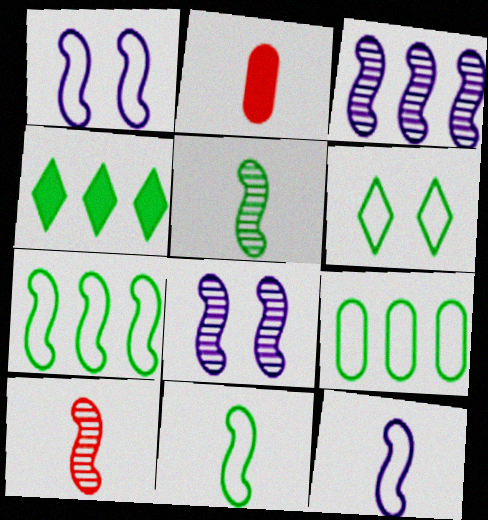[[2, 3, 6], 
[6, 9, 11]]